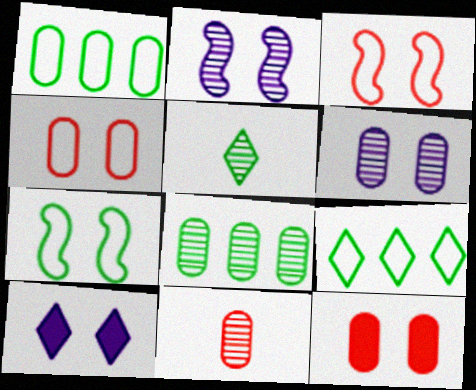[[6, 8, 11]]